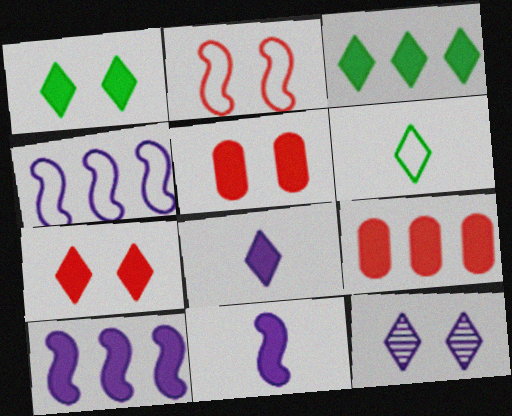[[1, 9, 11], 
[3, 5, 11], 
[3, 7, 8], 
[3, 9, 10]]